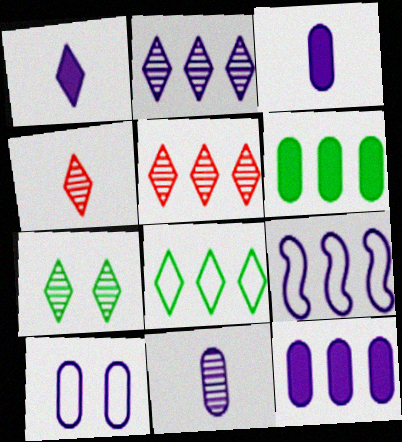[[2, 4, 7], 
[2, 9, 12], 
[5, 6, 9], 
[10, 11, 12]]